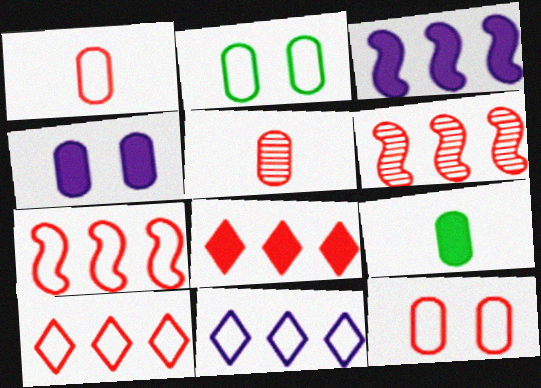[]